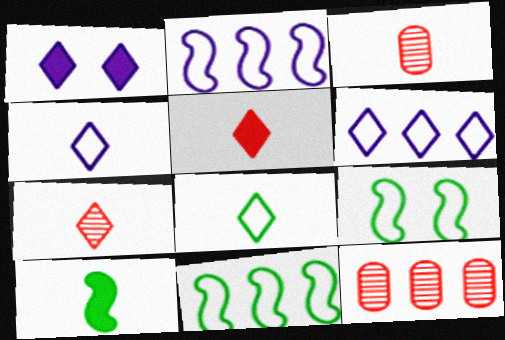[[1, 3, 11], 
[3, 4, 10]]